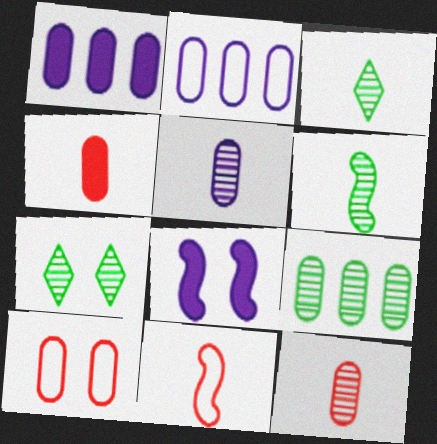[[1, 7, 11], 
[6, 7, 9], 
[7, 8, 10]]